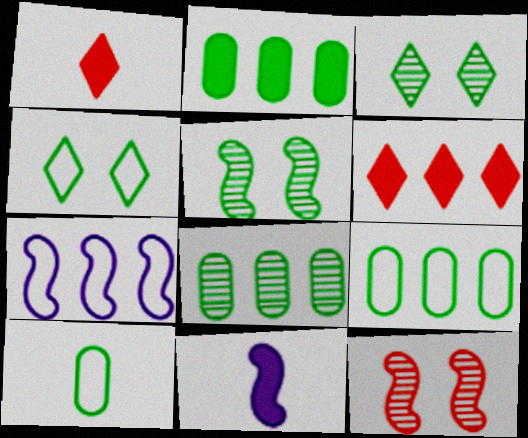[[2, 8, 9], 
[6, 7, 8]]